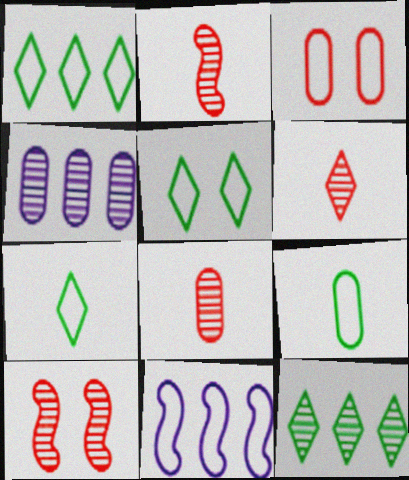[[1, 5, 7], 
[2, 6, 8], 
[3, 7, 11]]